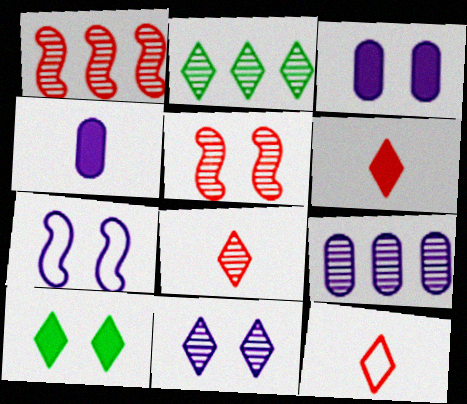[[1, 2, 9], 
[2, 8, 11], 
[3, 7, 11], 
[6, 8, 12]]